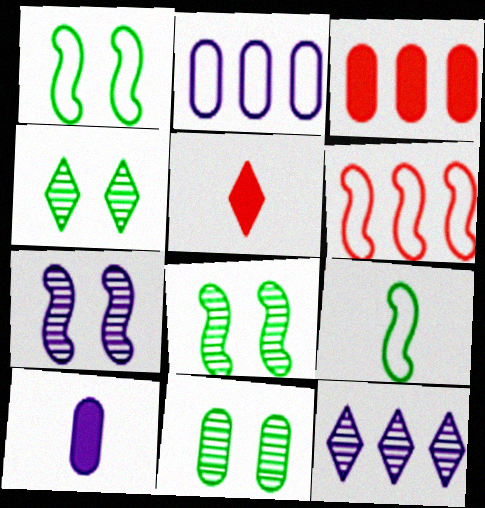[[2, 5, 8], 
[4, 6, 10], 
[4, 8, 11]]